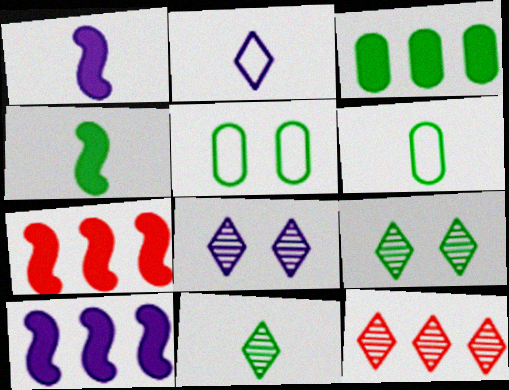[[1, 5, 12], 
[4, 6, 11], 
[6, 7, 8], 
[8, 11, 12]]